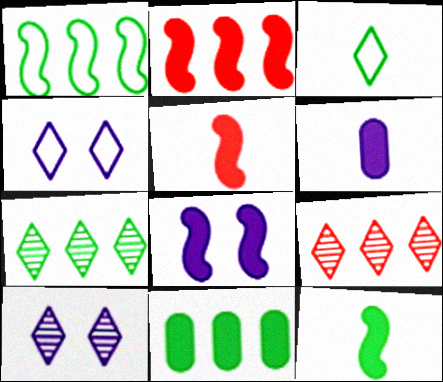[[1, 7, 11], 
[2, 8, 12]]